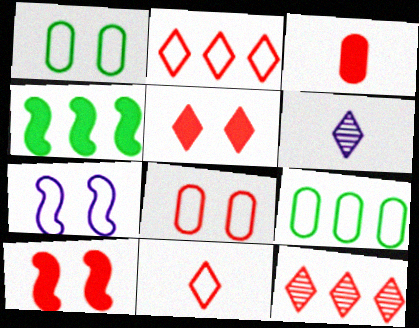[[4, 6, 8], 
[5, 11, 12], 
[6, 9, 10], 
[7, 9, 11]]